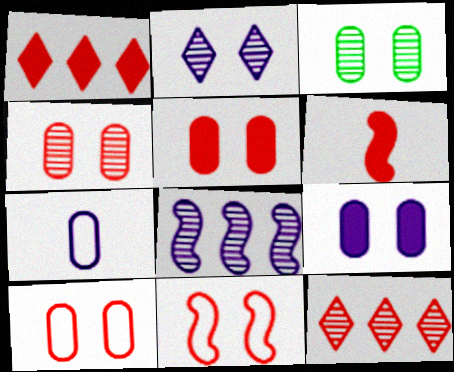[[1, 5, 6], 
[3, 9, 10], 
[4, 5, 10], 
[6, 10, 12]]